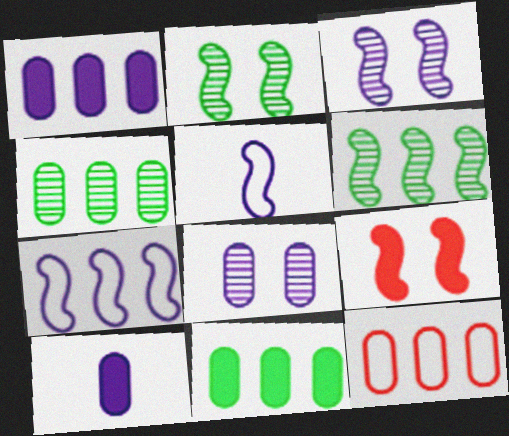[[1, 4, 12], 
[5, 6, 9]]